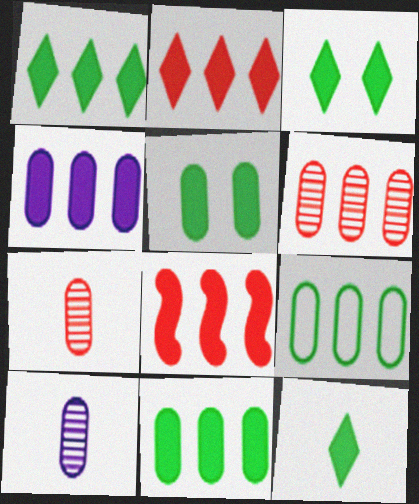[[1, 3, 12], 
[1, 4, 8], 
[4, 6, 9]]